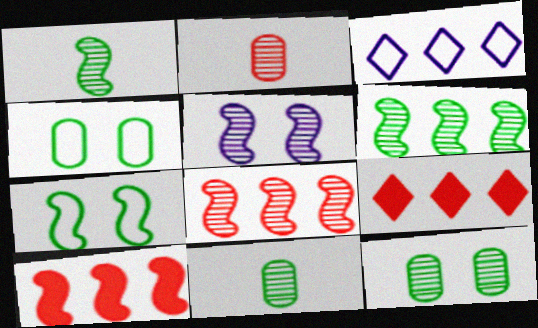[[1, 5, 8]]